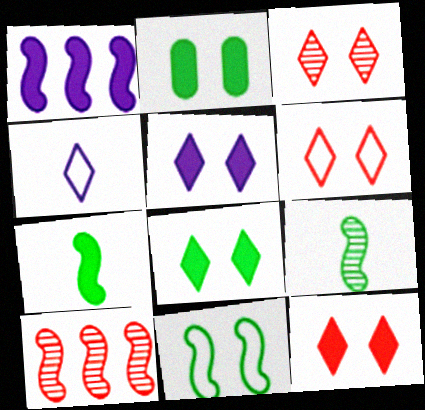[[2, 4, 10], 
[3, 6, 12], 
[5, 8, 12]]